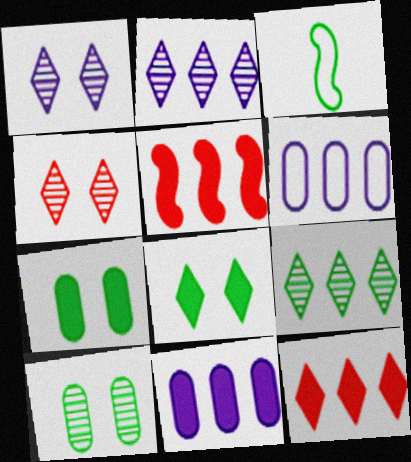[[3, 4, 11], 
[3, 7, 9], 
[5, 6, 9]]